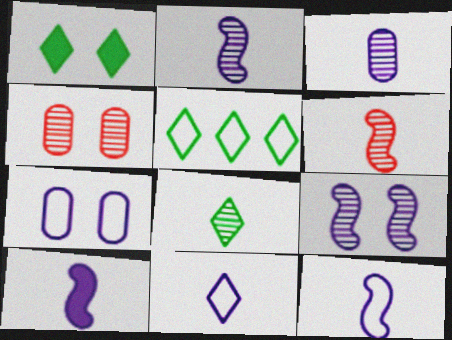[[1, 5, 8], 
[2, 10, 12], 
[3, 6, 8], 
[3, 10, 11], 
[4, 5, 10]]